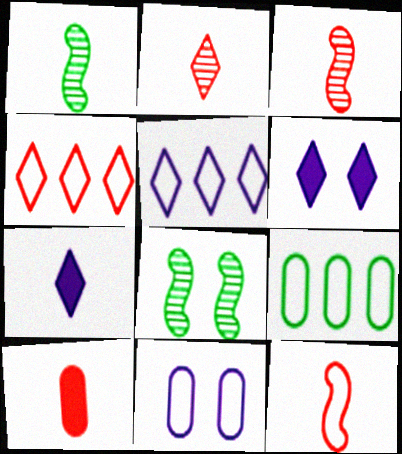[[2, 10, 12], 
[3, 6, 9], 
[5, 8, 10]]